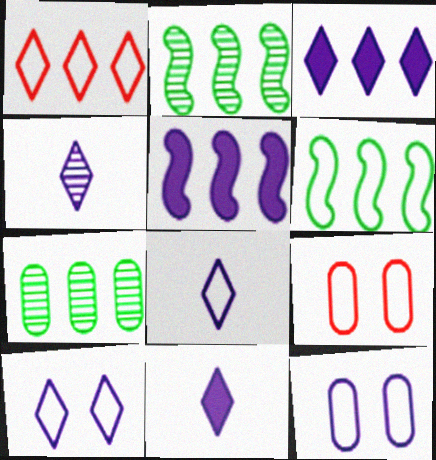[[1, 5, 7], 
[2, 9, 11], 
[3, 4, 10], 
[4, 5, 12], 
[4, 8, 11], 
[6, 8, 9]]